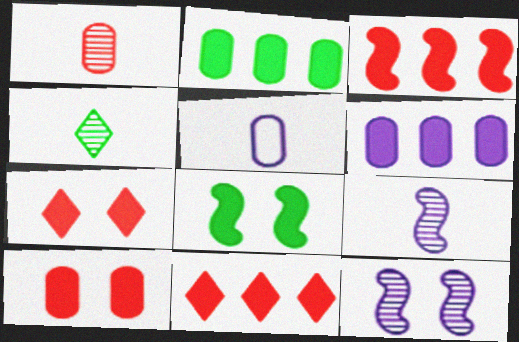[[1, 4, 9]]